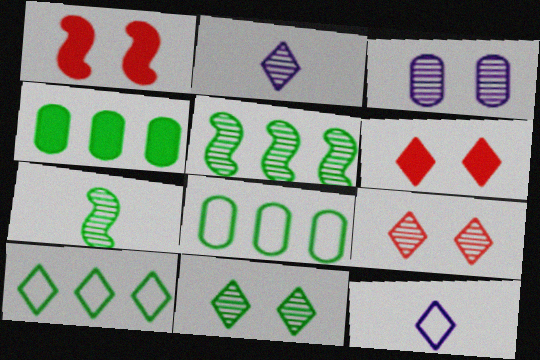[[1, 2, 8], 
[2, 6, 10], 
[4, 5, 10]]